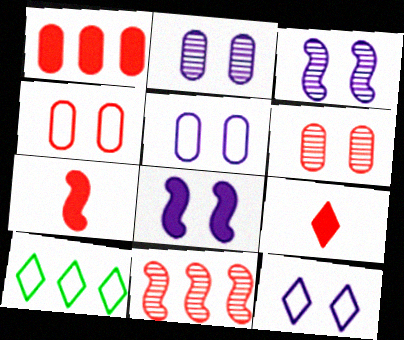[[2, 7, 10], 
[2, 8, 12], 
[4, 9, 11]]